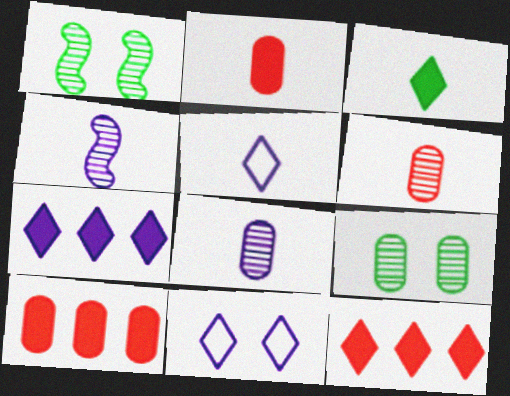[[1, 5, 10]]